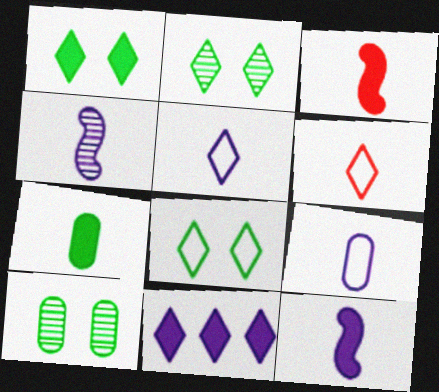[[1, 2, 8], 
[2, 6, 11], 
[4, 6, 7]]